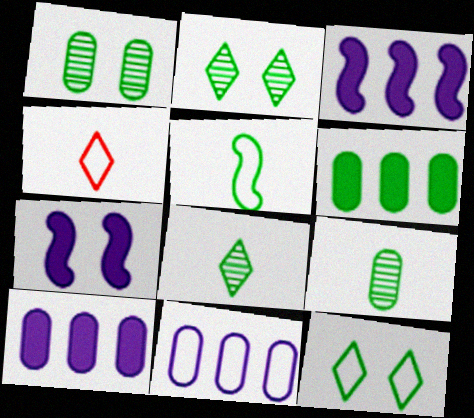[[1, 3, 4], 
[2, 5, 6]]